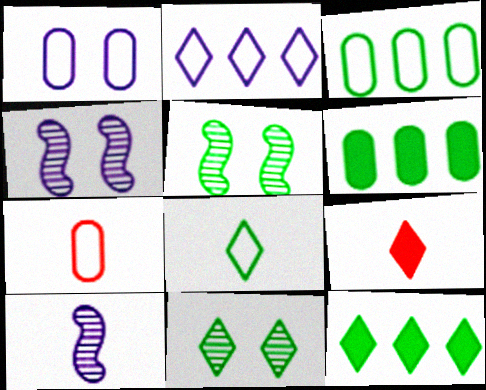[[1, 3, 7], 
[2, 9, 11], 
[3, 4, 9], 
[4, 7, 12], 
[5, 6, 8], 
[8, 11, 12]]